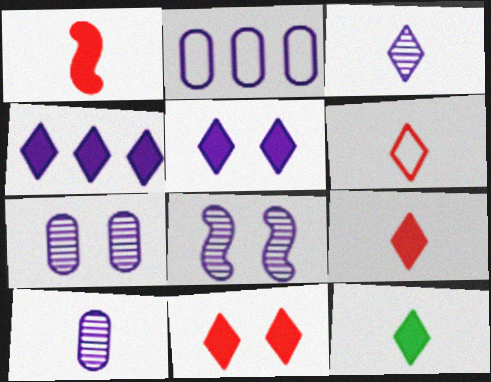[[3, 6, 12], 
[4, 11, 12]]